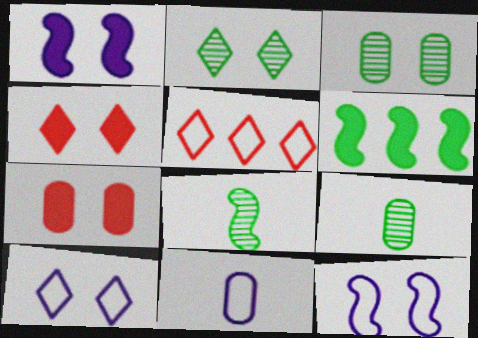[[1, 5, 9], 
[2, 4, 10], 
[2, 7, 12], 
[3, 4, 12]]